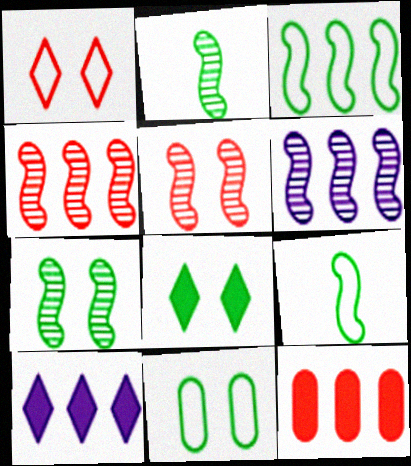[[2, 5, 6], 
[7, 8, 11]]